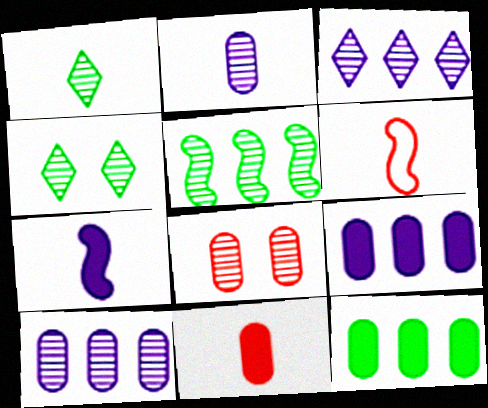[[4, 6, 9]]